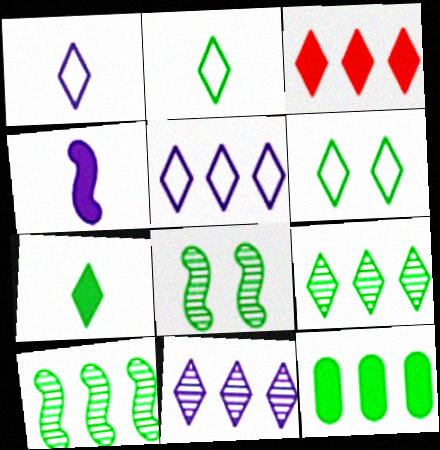[[2, 8, 12], 
[3, 5, 9], 
[6, 7, 9]]